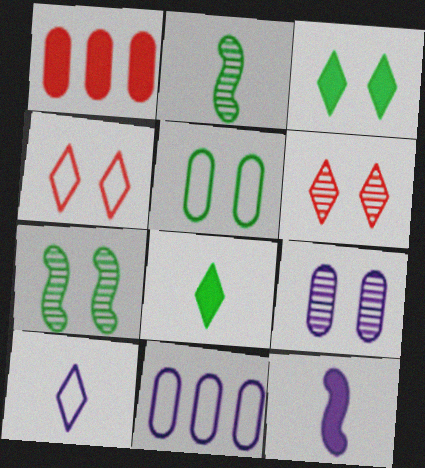[[1, 3, 12], 
[1, 7, 10], 
[3, 5, 7], 
[6, 7, 9]]